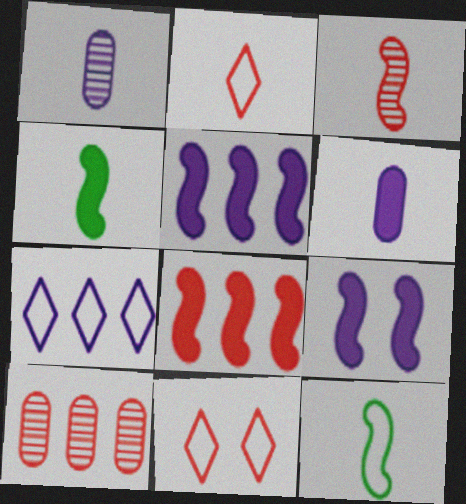[[1, 2, 4], 
[1, 7, 9], 
[4, 8, 9]]